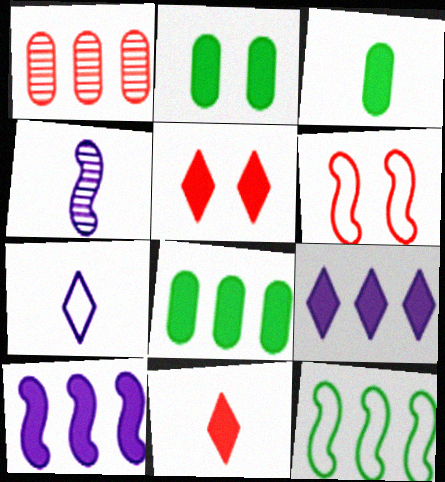[[1, 6, 11], 
[1, 9, 12], 
[2, 3, 8], 
[2, 10, 11], 
[3, 5, 10]]